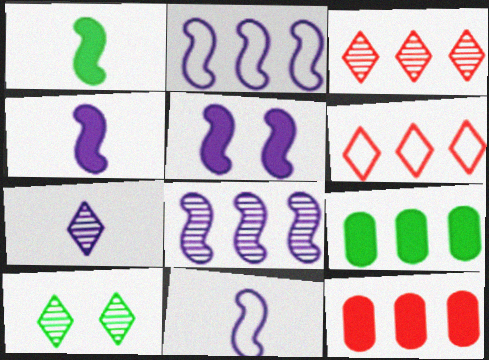[[2, 3, 9], 
[3, 7, 10], 
[5, 8, 11], 
[6, 8, 9], 
[10, 11, 12]]